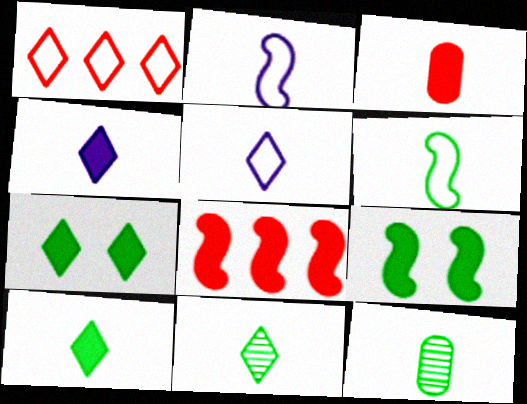[[2, 3, 11], 
[6, 10, 12]]